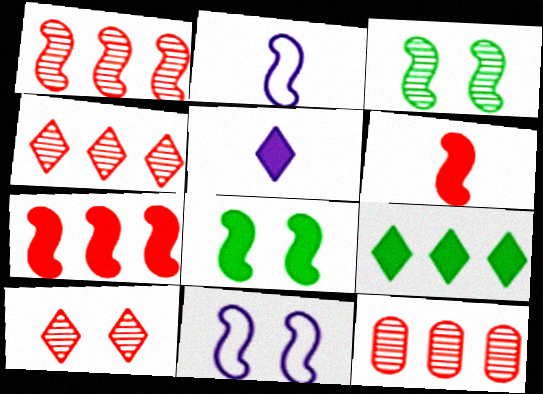[[1, 2, 8], 
[1, 4, 12], 
[2, 3, 7]]